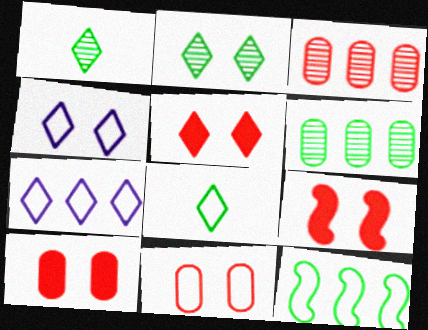[[1, 5, 7], 
[2, 4, 5], 
[5, 9, 10]]